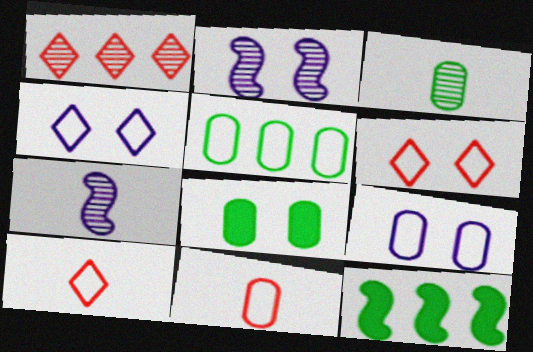[[1, 2, 3], 
[2, 6, 8], 
[3, 5, 8], 
[5, 9, 11]]